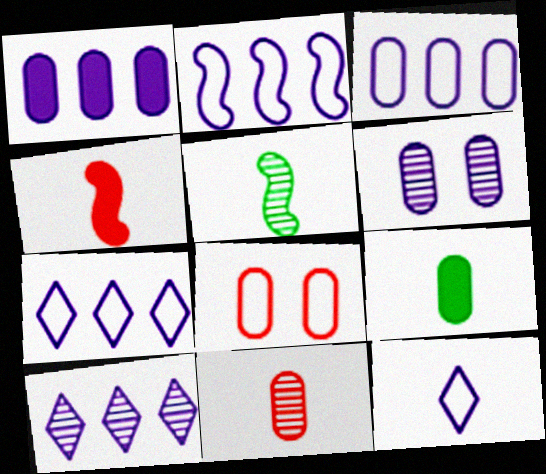[[1, 2, 10], 
[2, 3, 7]]